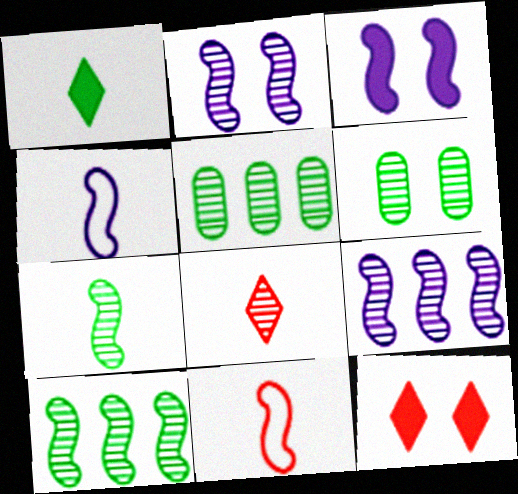[[2, 5, 8], 
[3, 4, 9], 
[3, 10, 11], 
[4, 5, 12], 
[6, 8, 9]]